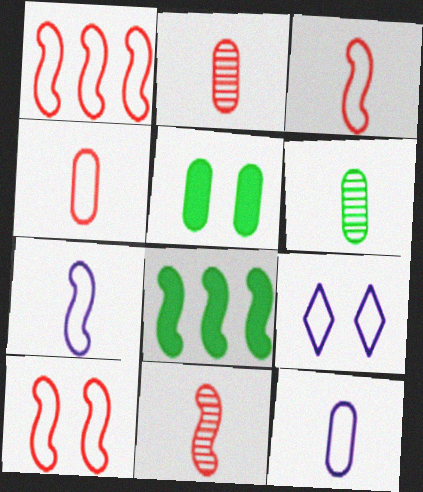[[1, 3, 10], 
[2, 8, 9]]